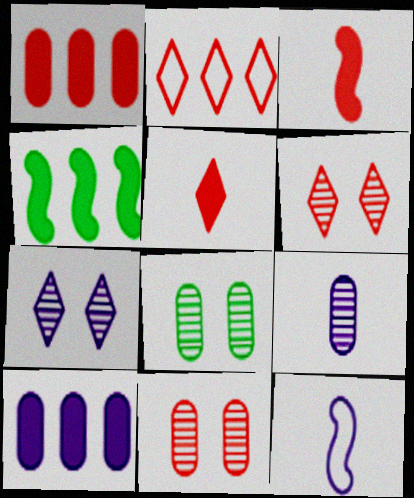[[2, 3, 11], 
[2, 5, 6], 
[7, 10, 12]]